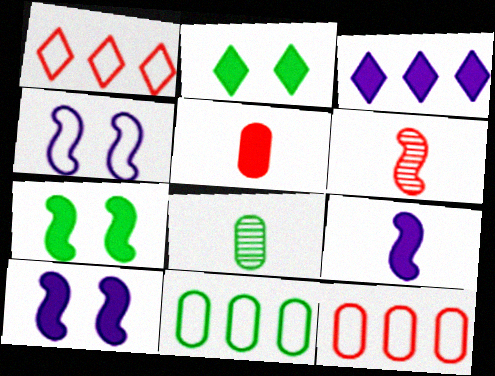[[1, 8, 10], 
[3, 5, 7]]